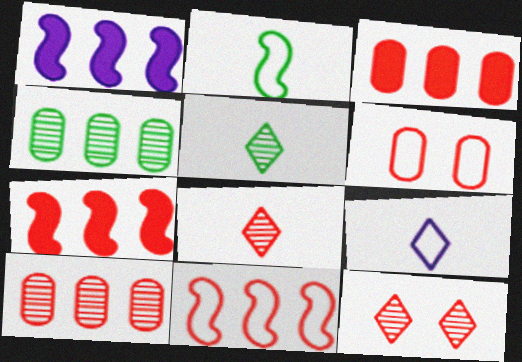[[1, 5, 6], 
[6, 7, 8]]